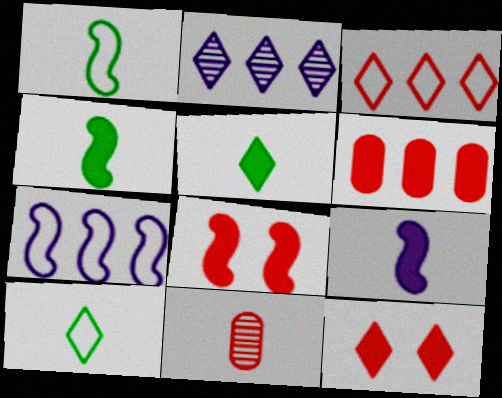[[2, 10, 12], 
[3, 8, 11], 
[9, 10, 11]]